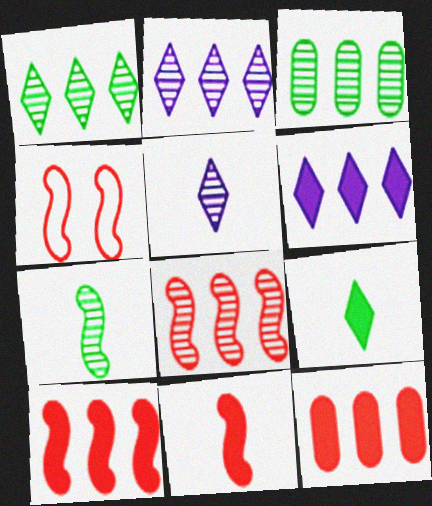[[2, 3, 8], 
[4, 8, 11]]